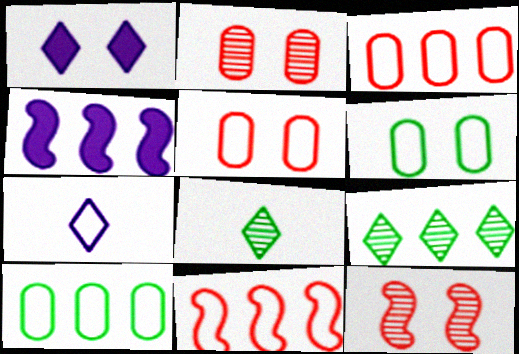[[1, 6, 12], 
[3, 4, 9], 
[4, 5, 8], 
[6, 7, 11]]